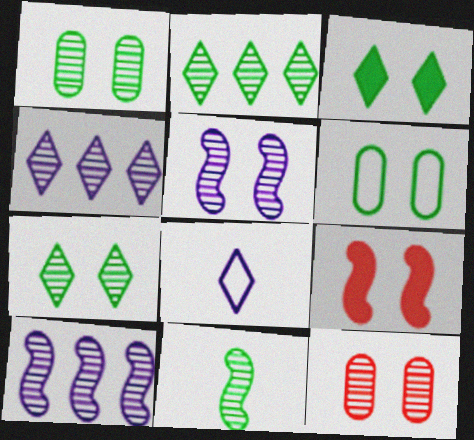[[1, 2, 11], 
[4, 11, 12], 
[5, 7, 12]]